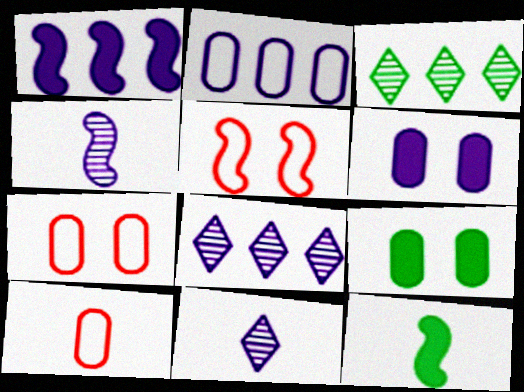[[1, 2, 8], 
[7, 8, 12], 
[10, 11, 12]]